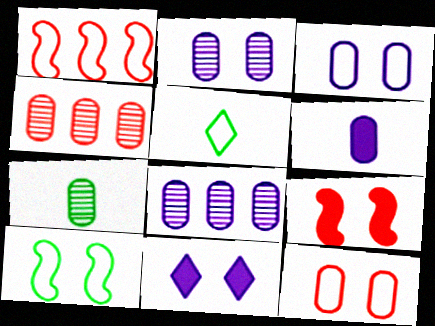[[1, 3, 5], 
[1, 7, 11], 
[2, 4, 7], 
[3, 6, 8], 
[5, 8, 9]]